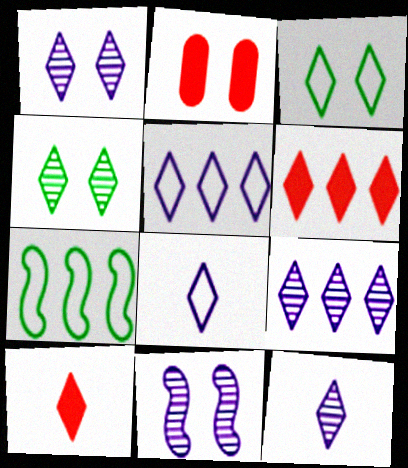[[1, 9, 12], 
[2, 3, 11], 
[2, 7, 12], 
[3, 6, 12], 
[3, 9, 10], 
[4, 5, 10], 
[4, 6, 8]]